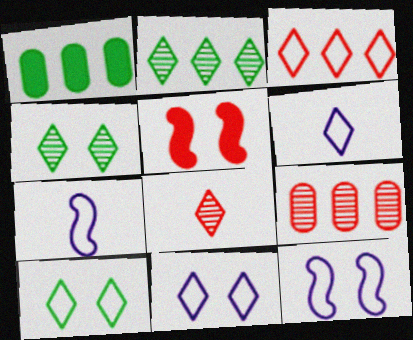[[1, 8, 12], 
[3, 6, 10]]